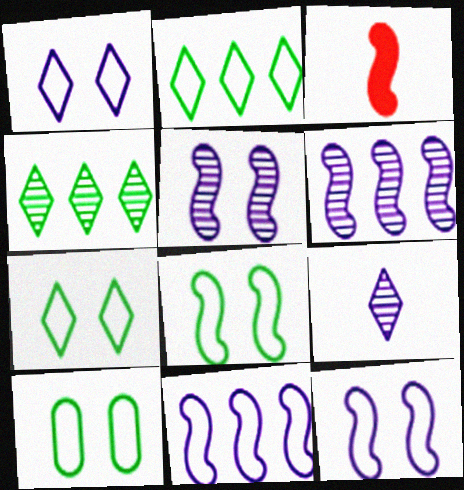[[3, 6, 8], 
[7, 8, 10]]